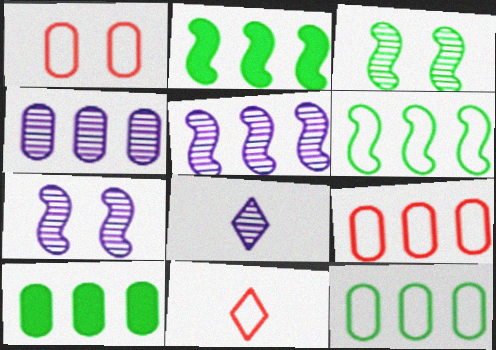[[1, 2, 8], 
[4, 7, 8], 
[4, 9, 10], 
[7, 10, 11]]